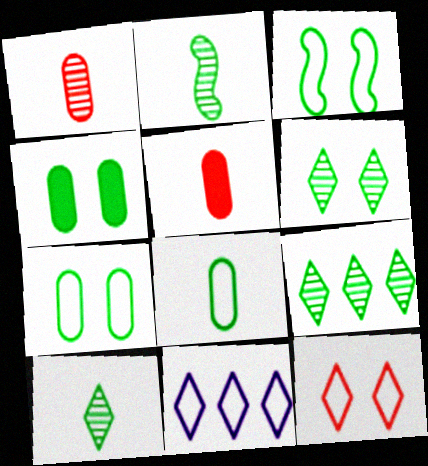[[3, 4, 6], 
[6, 9, 10]]